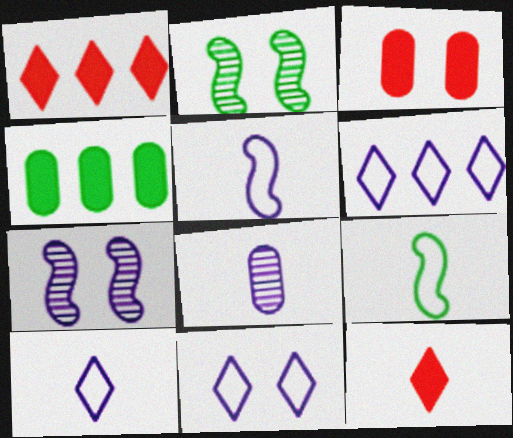[[2, 3, 11], 
[6, 10, 11], 
[8, 9, 12]]